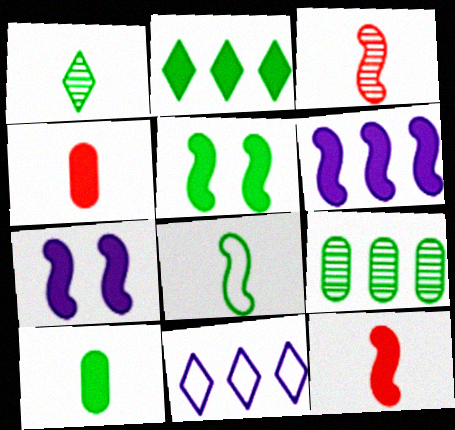[[1, 8, 10], 
[2, 4, 7], 
[2, 5, 10], 
[5, 6, 12]]